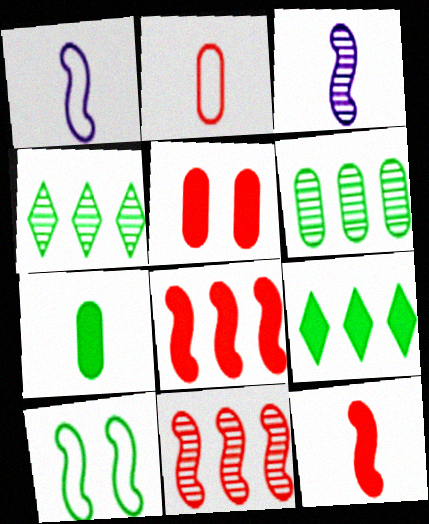[[1, 4, 5], 
[3, 8, 10], 
[4, 7, 10]]